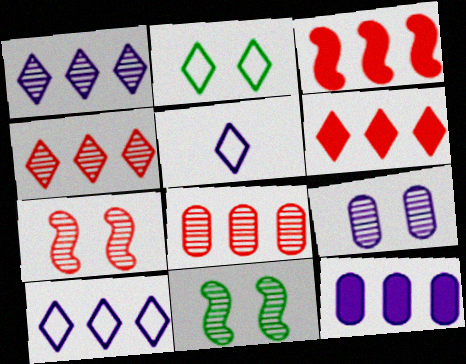[]